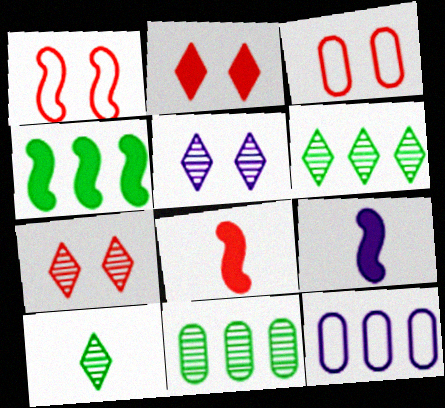[[3, 6, 9], 
[5, 9, 12]]